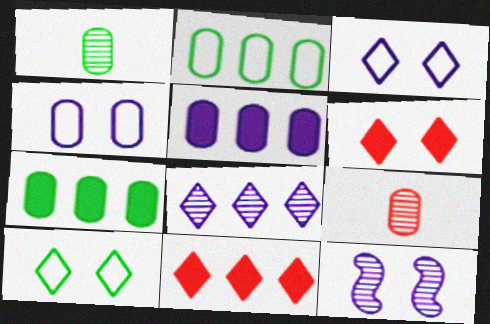[[4, 7, 9]]